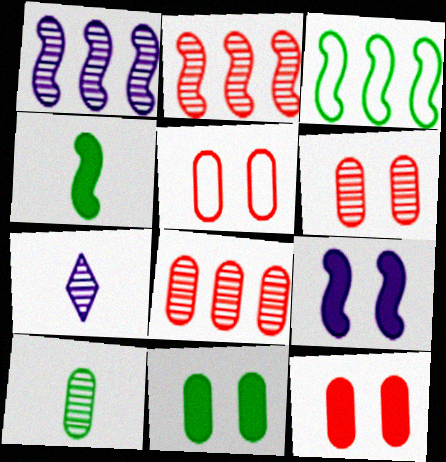[[3, 7, 12], 
[5, 6, 12]]